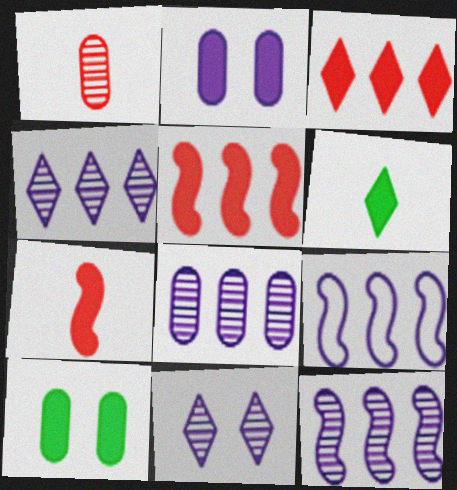[[2, 5, 6], 
[4, 8, 12]]